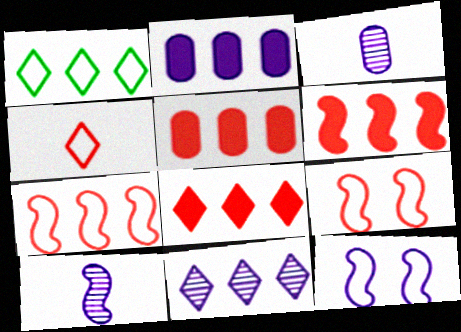[[1, 8, 11], 
[5, 6, 8]]